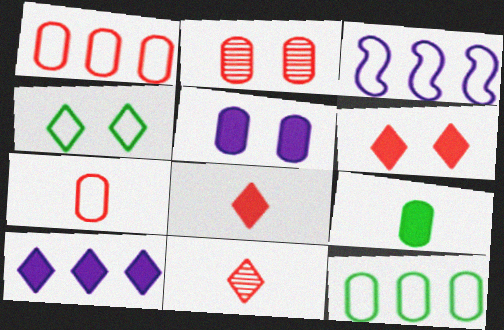[[3, 4, 7], 
[4, 10, 11]]